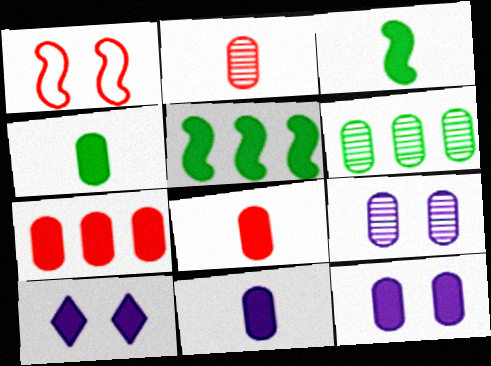[[2, 6, 9], 
[3, 7, 10], 
[4, 7, 12], 
[4, 8, 11], 
[5, 8, 10]]